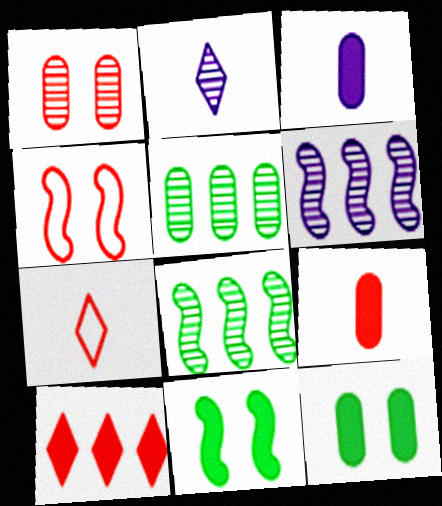[[1, 2, 8], 
[3, 10, 11], 
[6, 7, 12]]